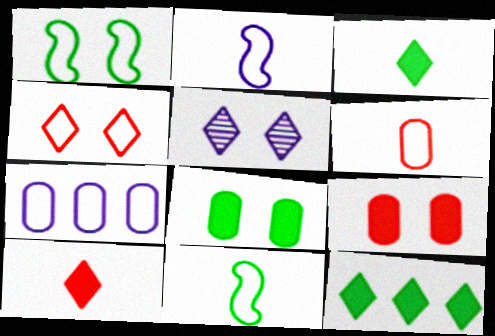[[1, 5, 9], 
[4, 7, 11]]